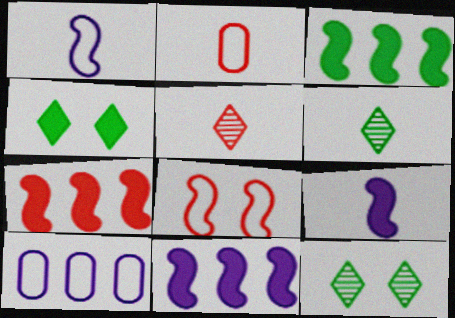[[2, 6, 9], 
[2, 11, 12], 
[3, 7, 11]]